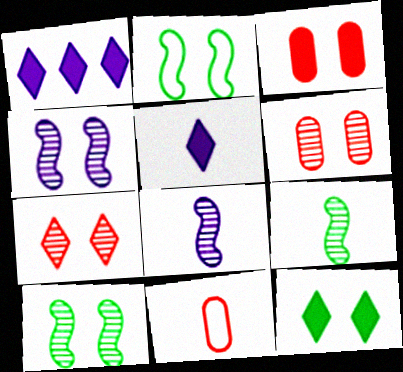[[1, 10, 11], 
[5, 9, 11]]